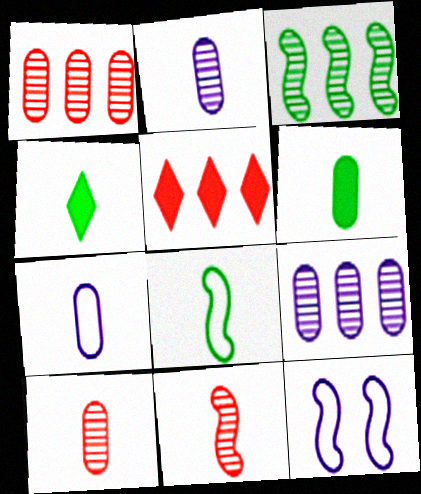[[1, 4, 12], 
[4, 7, 11], 
[6, 7, 10]]